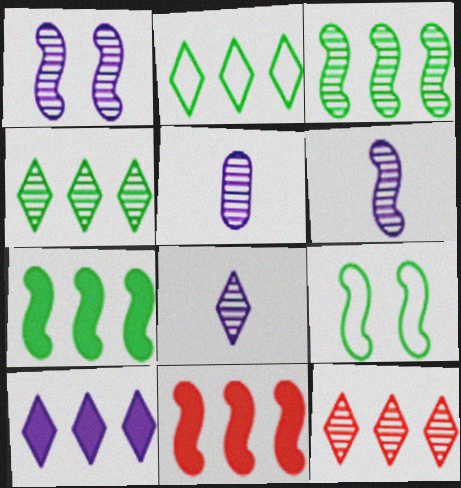[[2, 10, 12], 
[5, 6, 8], 
[6, 9, 11]]